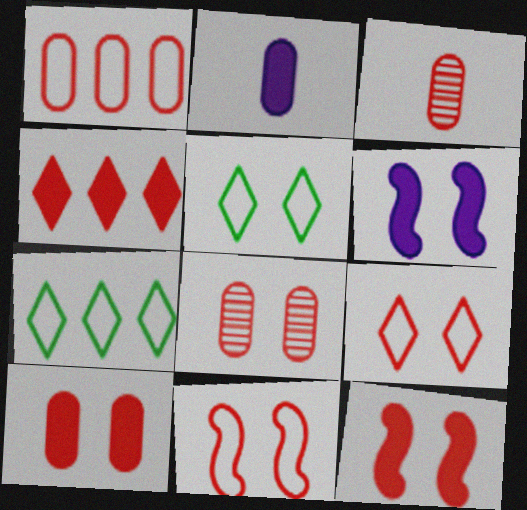[[1, 3, 10], 
[3, 4, 11], 
[3, 6, 7], 
[5, 6, 8], 
[8, 9, 12]]